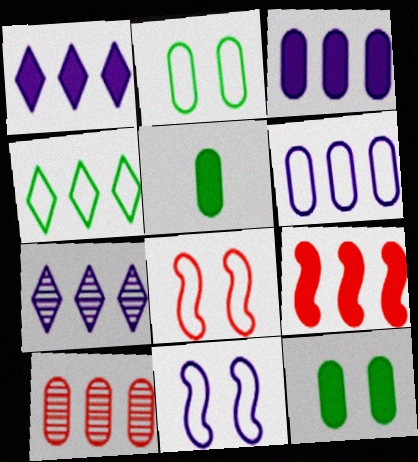[[5, 7, 8]]